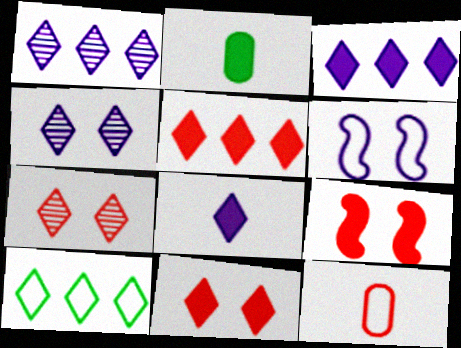[[1, 5, 10], 
[2, 3, 9], 
[6, 10, 12], 
[7, 8, 10]]